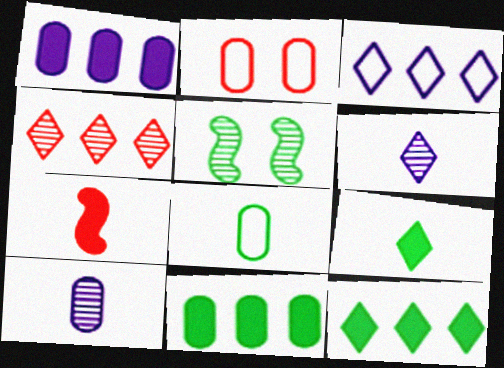[[2, 4, 7], 
[2, 10, 11], 
[3, 4, 12], 
[4, 5, 10], 
[5, 8, 12], 
[6, 7, 8]]